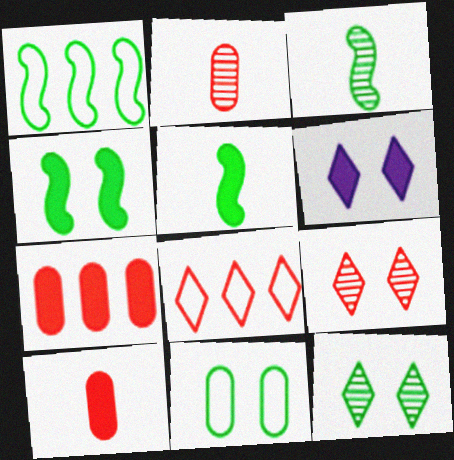[[1, 2, 6], 
[1, 3, 4], 
[4, 11, 12], 
[5, 6, 7]]